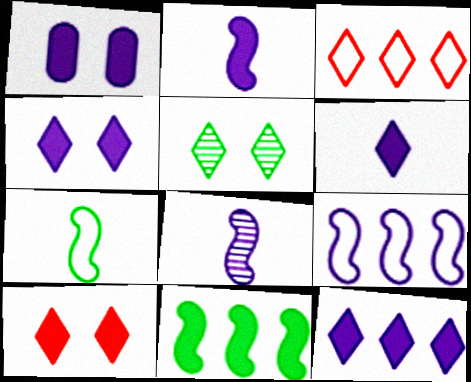[[1, 2, 12], 
[3, 5, 6], 
[4, 6, 12]]